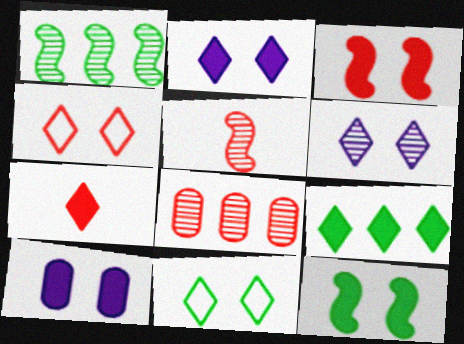[[2, 7, 9]]